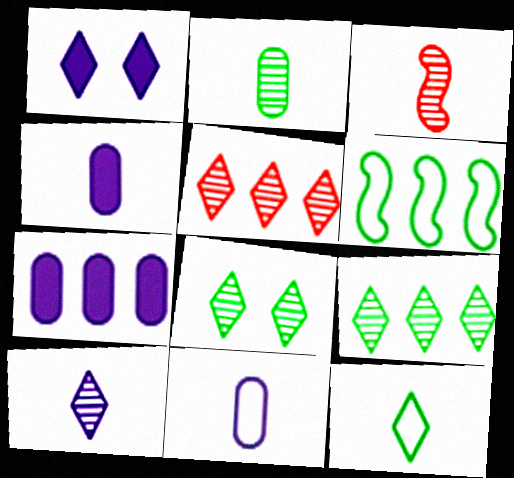[[1, 5, 12], 
[2, 3, 10], 
[3, 4, 12], 
[5, 6, 7], 
[5, 8, 10]]